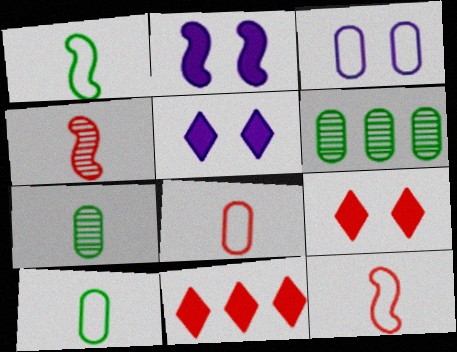[[5, 6, 12]]